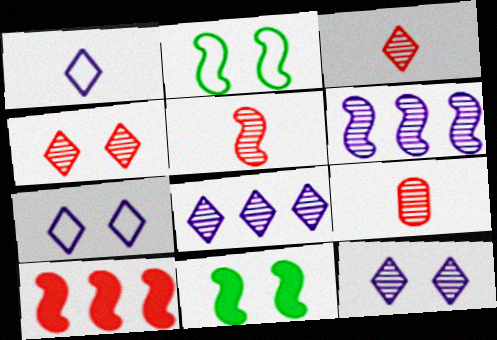[[3, 5, 9]]